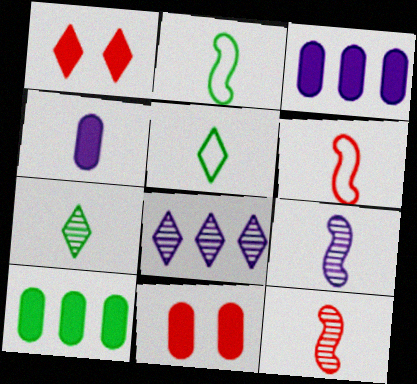[[1, 5, 8], 
[2, 8, 11], 
[4, 5, 12], 
[4, 6, 7], 
[4, 10, 11]]